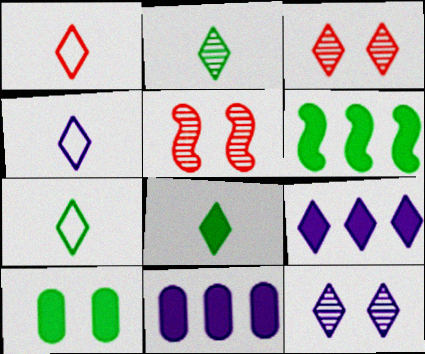[[1, 4, 7], 
[2, 7, 8], 
[3, 7, 9], 
[4, 9, 12], 
[5, 7, 11], 
[6, 8, 10]]